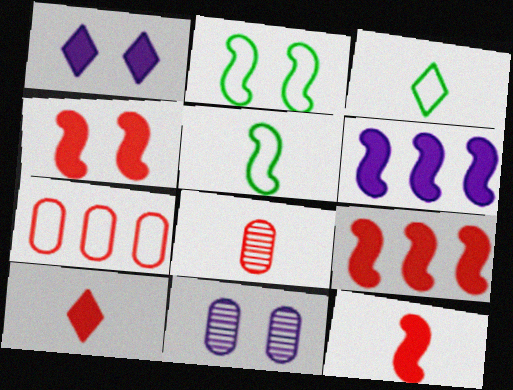[[3, 9, 11], 
[4, 9, 12]]